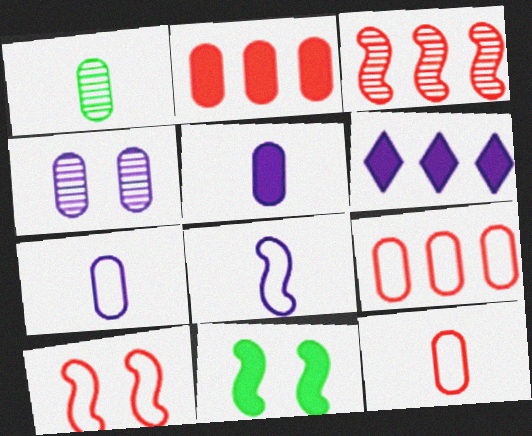[[1, 5, 12], 
[1, 6, 10], 
[3, 8, 11], 
[4, 6, 8]]